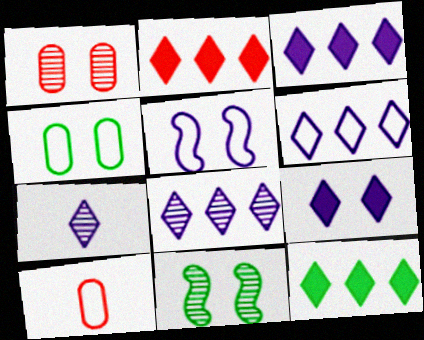[[2, 3, 12], 
[3, 6, 8], 
[3, 10, 11], 
[6, 7, 9]]